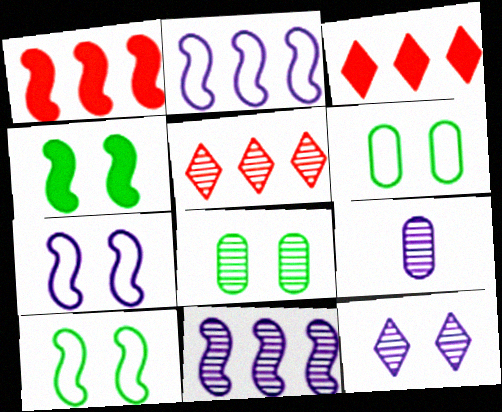[[3, 9, 10], 
[9, 11, 12]]